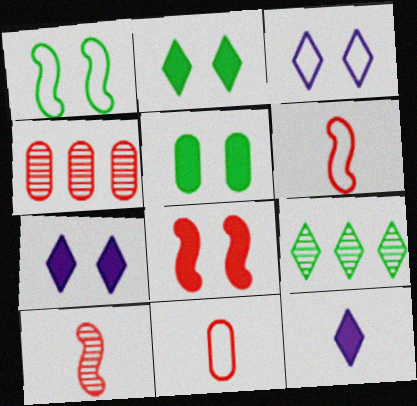[[1, 4, 12], 
[5, 7, 8]]